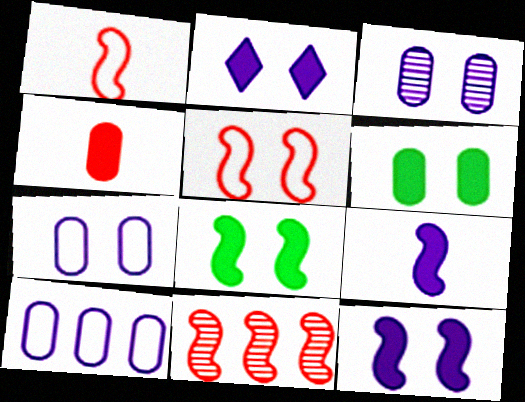[]